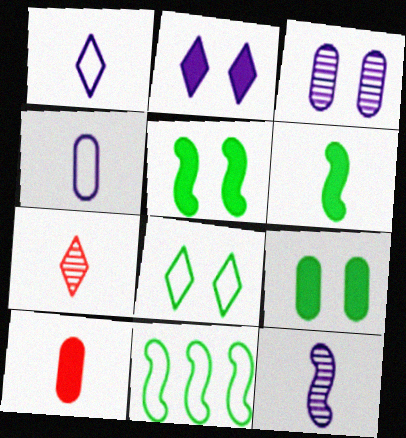[[4, 6, 7]]